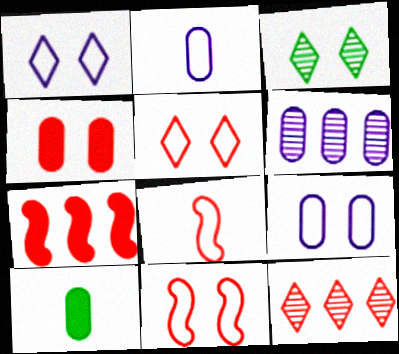[[2, 3, 7], 
[4, 8, 12]]